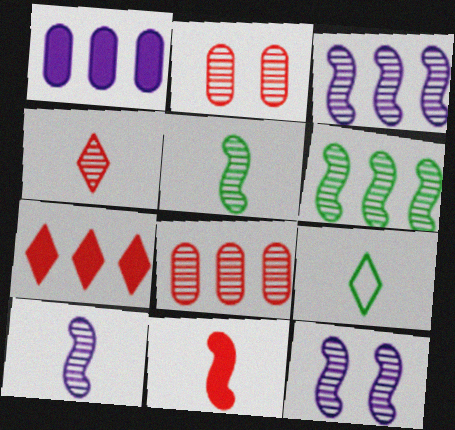[[3, 10, 12]]